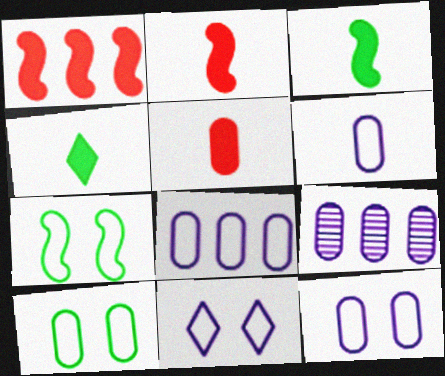[[5, 9, 10], 
[6, 8, 12]]